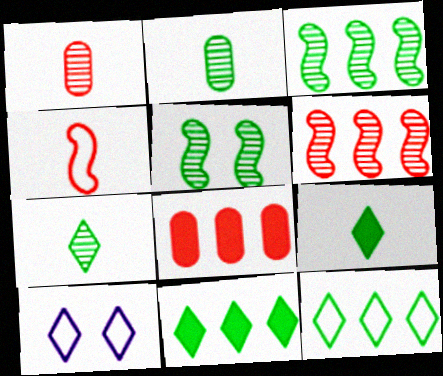[]